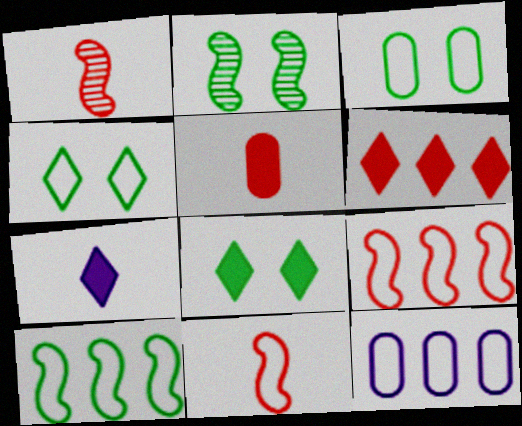[[1, 8, 12], 
[2, 3, 8], 
[4, 11, 12], 
[6, 7, 8]]